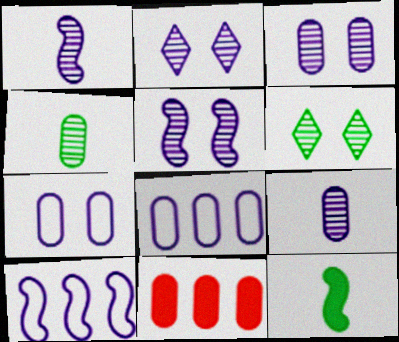[[2, 3, 5], 
[4, 7, 11]]